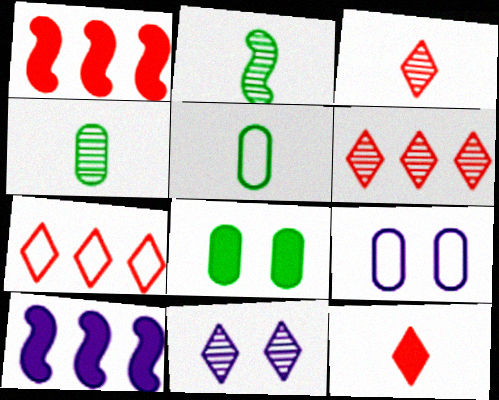[[1, 5, 11], 
[8, 10, 12]]